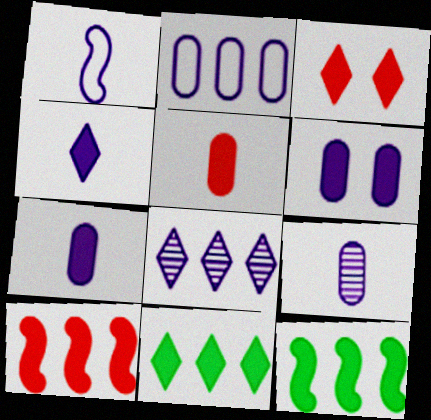[[1, 4, 9], 
[1, 6, 8], 
[2, 6, 9], 
[3, 4, 11], 
[3, 5, 10], 
[3, 7, 12]]